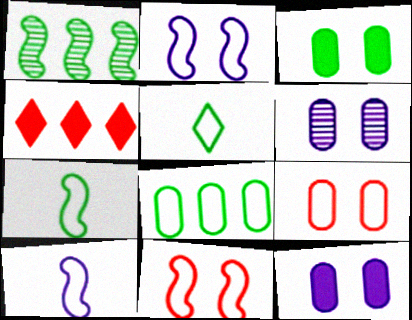[[1, 3, 5], 
[3, 6, 9], 
[4, 6, 7]]